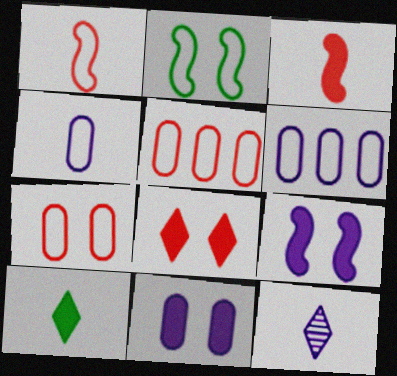[[6, 9, 12]]